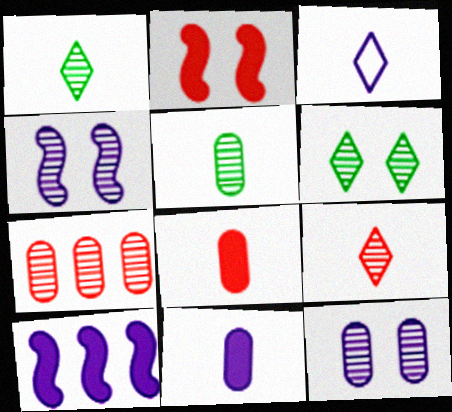[[1, 4, 7], 
[3, 10, 12], 
[5, 7, 12]]